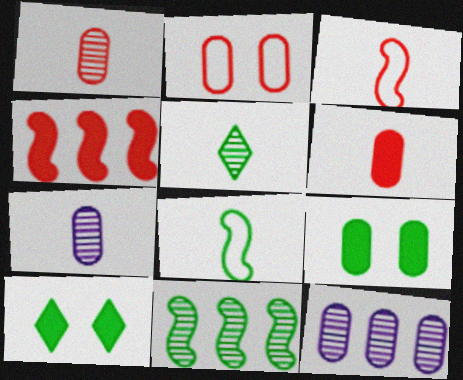[[3, 10, 12]]